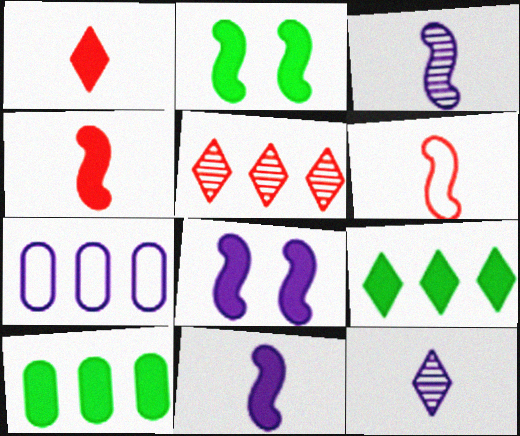[[1, 8, 10], 
[7, 8, 12]]